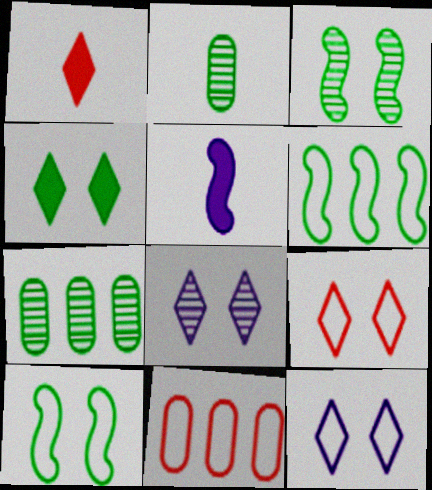[[2, 4, 6], 
[4, 8, 9], 
[5, 7, 9]]